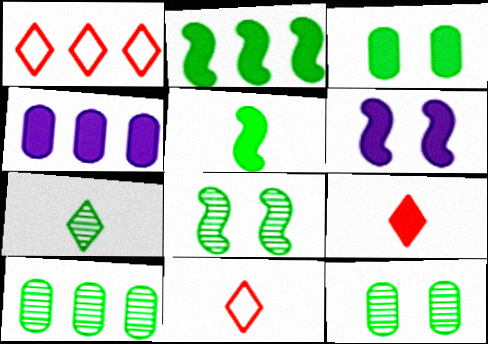[[4, 8, 11], 
[6, 10, 11], 
[7, 8, 10]]